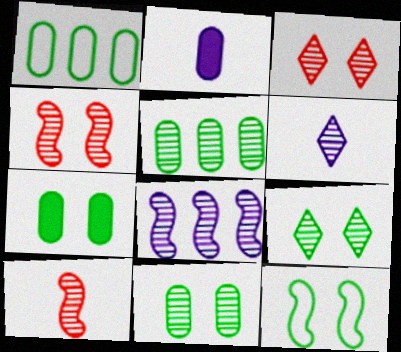[[4, 5, 6], 
[7, 9, 12]]